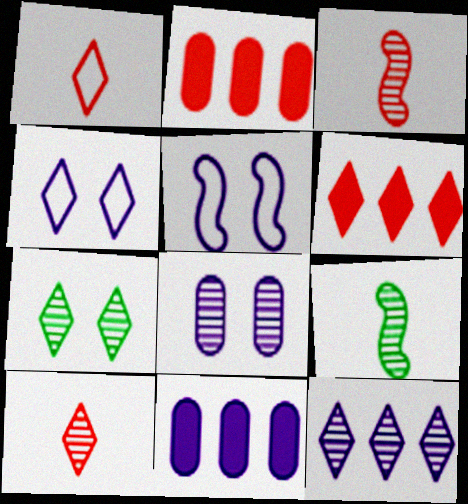[[2, 4, 9], 
[7, 10, 12]]